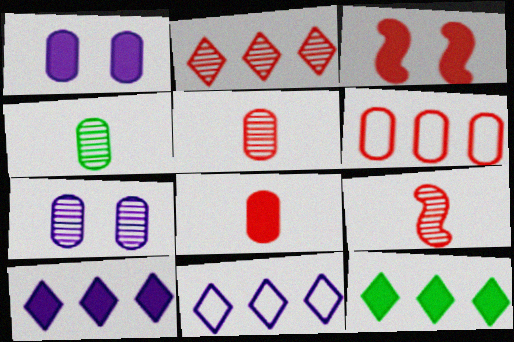[[1, 4, 6], 
[2, 11, 12], 
[3, 4, 11]]